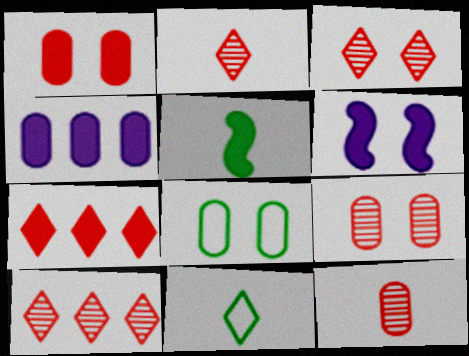[[2, 3, 10], 
[3, 6, 8], 
[4, 8, 12]]